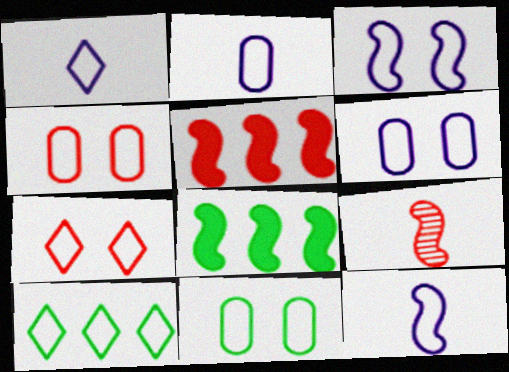[[1, 2, 12], 
[1, 7, 10], 
[3, 7, 11], 
[3, 8, 9], 
[4, 6, 11], 
[4, 10, 12]]